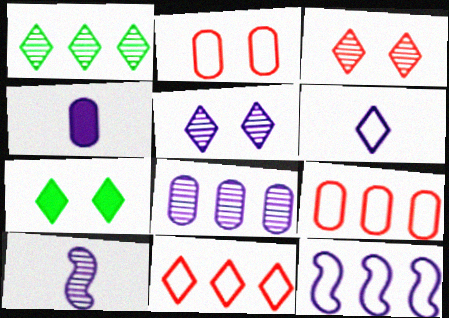[[4, 5, 12], 
[4, 6, 10], 
[5, 8, 10], 
[7, 9, 10]]